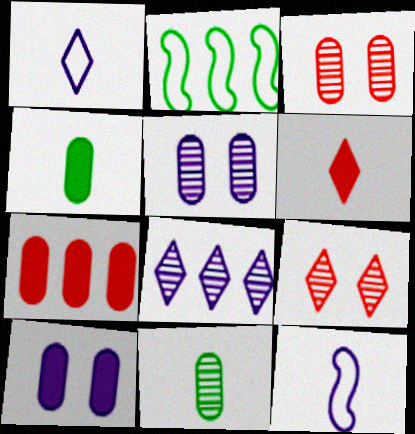[[2, 5, 6], 
[2, 7, 8], 
[4, 7, 10], 
[6, 11, 12], 
[8, 10, 12]]